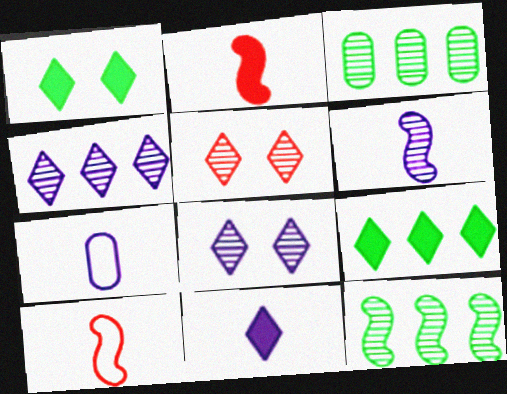[[3, 5, 6], 
[6, 7, 11]]